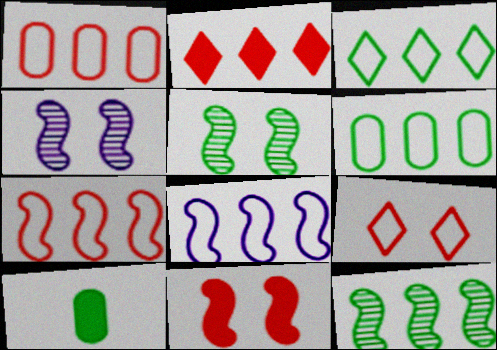[[1, 3, 8], 
[3, 5, 10]]